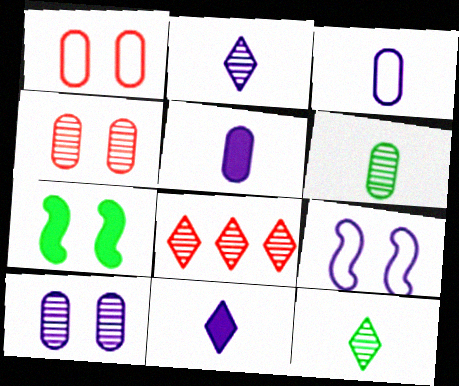[[3, 7, 8]]